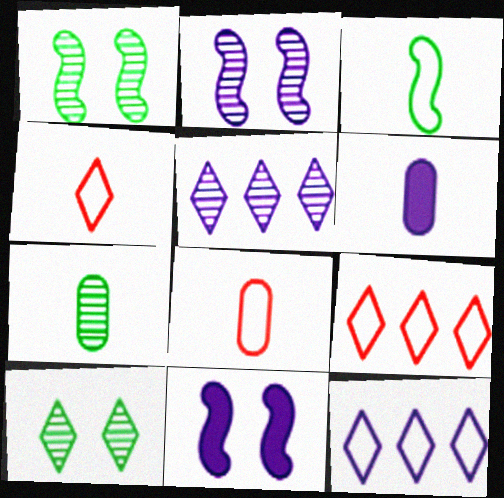[[1, 6, 9], 
[2, 6, 12], 
[6, 7, 8], 
[7, 9, 11]]